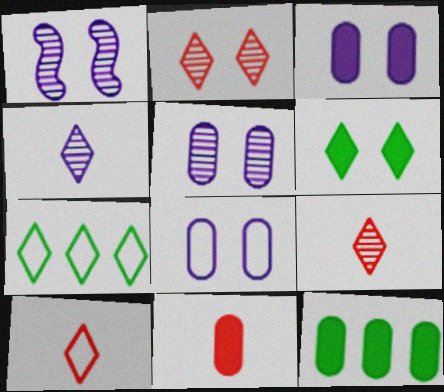[[1, 7, 11], 
[1, 10, 12], 
[3, 5, 8], 
[3, 11, 12]]